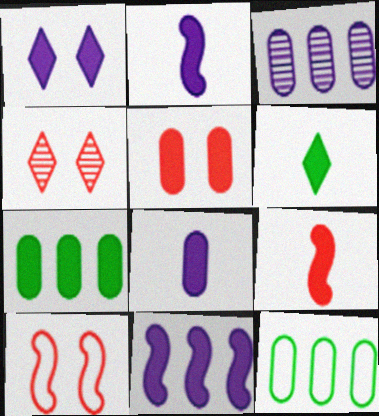[[1, 7, 9], 
[1, 8, 11], 
[2, 4, 12], 
[3, 6, 10], 
[4, 5, 10], 
[5, 6, 11], 
[5, 7, 8], 
[6, 8, 9]]